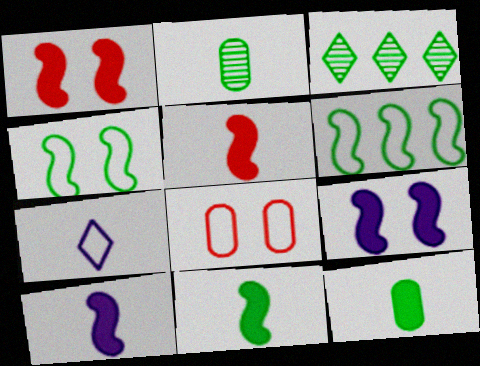[[2, 5, 7], 
[3, 4, 12], 
[3, 8, 10], 
[5, 10, 11], 
[6, 7, 8]]